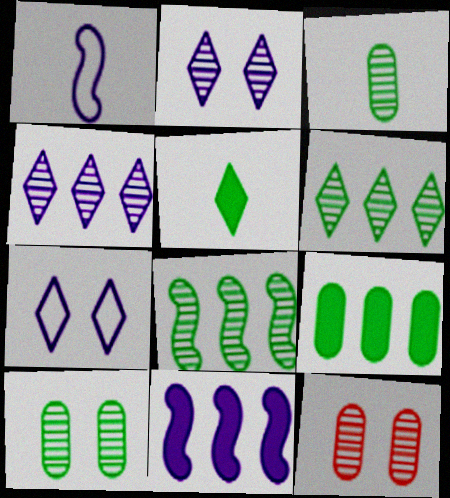[]